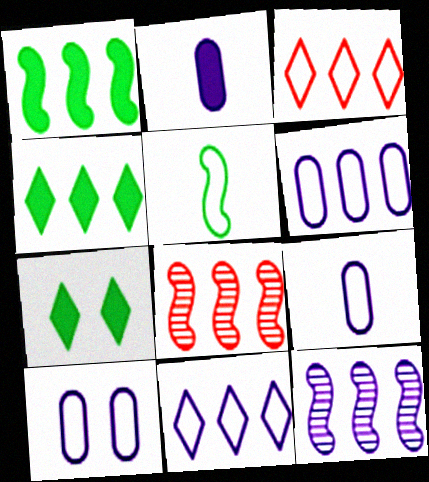[[3, 5, 10], 
[4, 6, 8], 
[6, 9, 10], 
[7, 8, 9]]